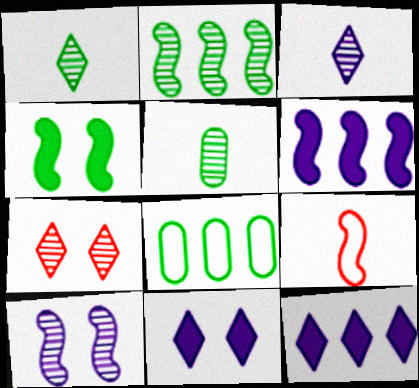[[1, 4, 8]]